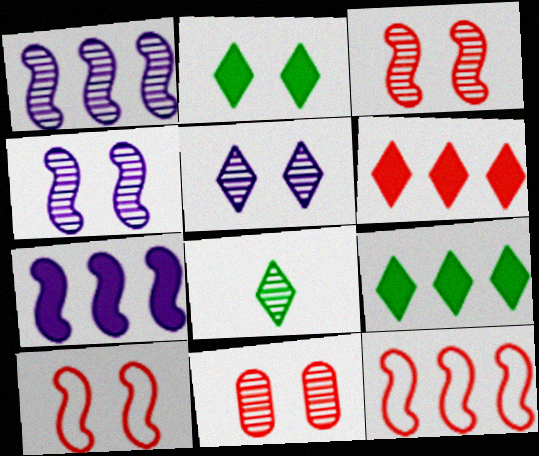[[1, 8, 11]]